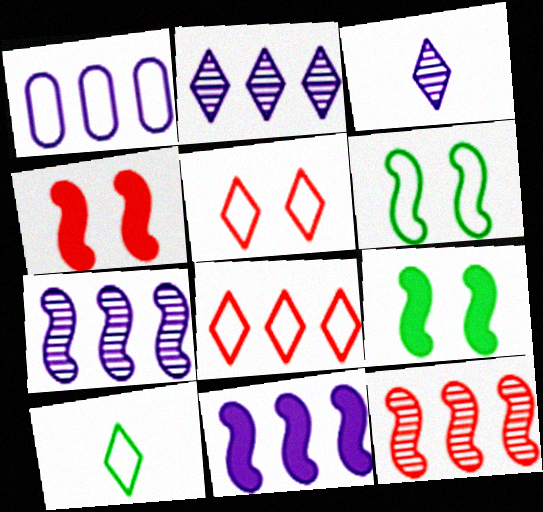[[1, 2, 11]]